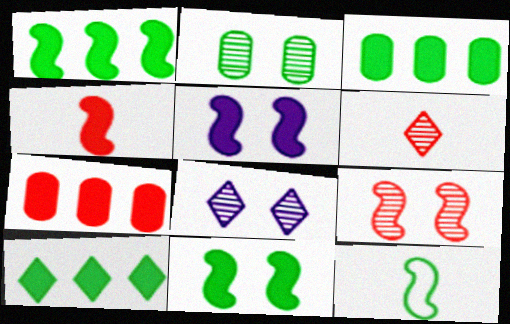[[1, 3, 10], 
[1, 4, 5], 
[2, 8, 9], 
[2, 10, 12], 
[7, 8, 12]]